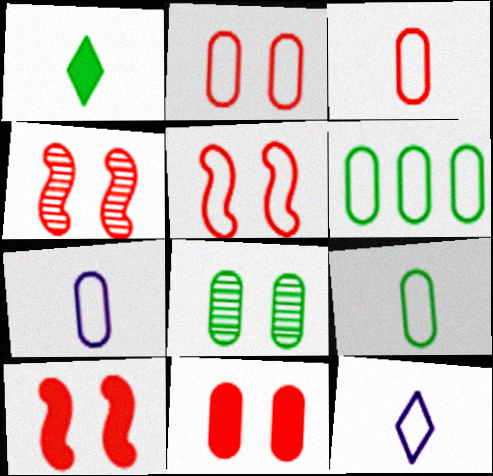[[2, 6, 7], 
[3, 7, 9], 
[4, 5, 10], 
[5, 6, 12]]